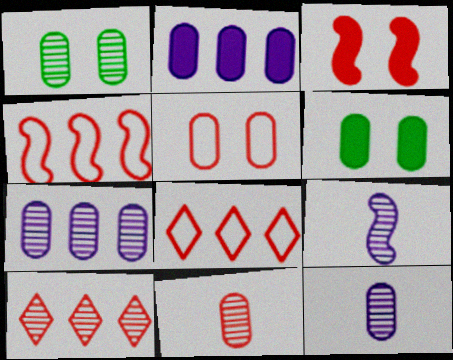[[1, 7, 11], 
[1, 9, 10], 
[3, 8, 11], 
[6, 8, 9]]